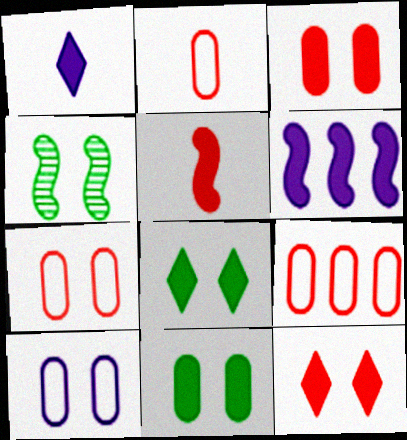[[1, 4, 9], 
[2, 7, 9], 
[4, 10, 12]]